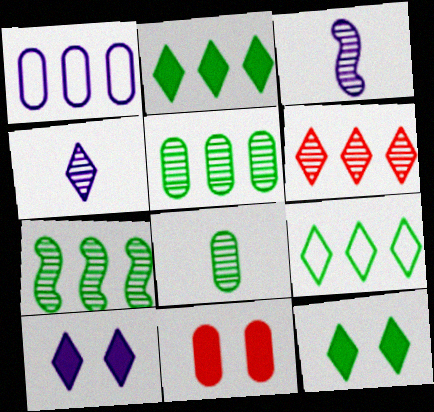[[1, 3, 10], 
[1, 8, 11], 
[3, 9, 11]]